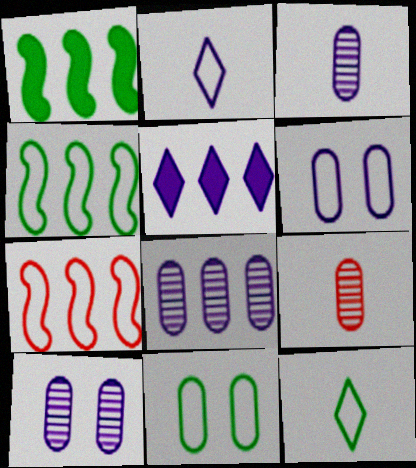[[2, 7, 11], 
[3, 8, 10], 
[4, 11, 12], 
[6, 7, 12]]